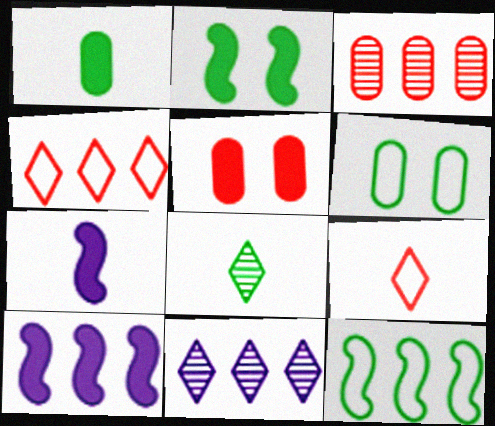[]